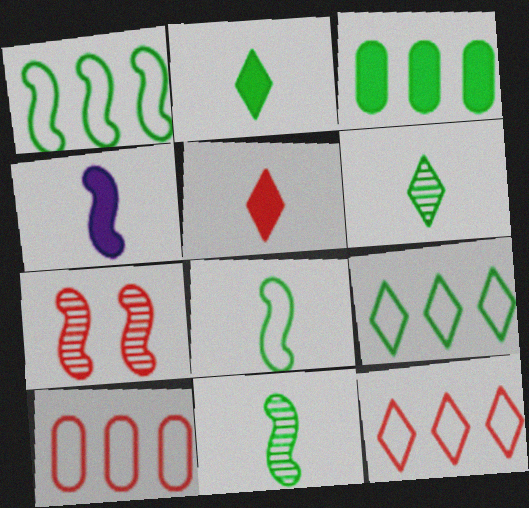[[1, 4, 7], 
[5, 7, 10]]